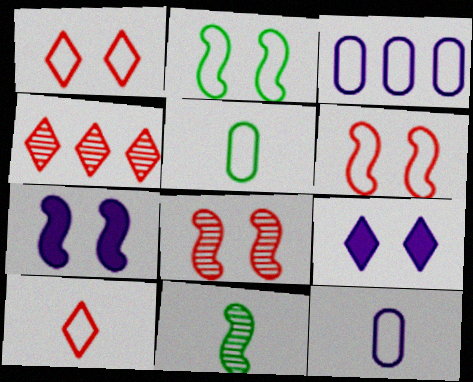[[2, 3, 10], 
[2, 7, 8], 
[4, 5, 7]]